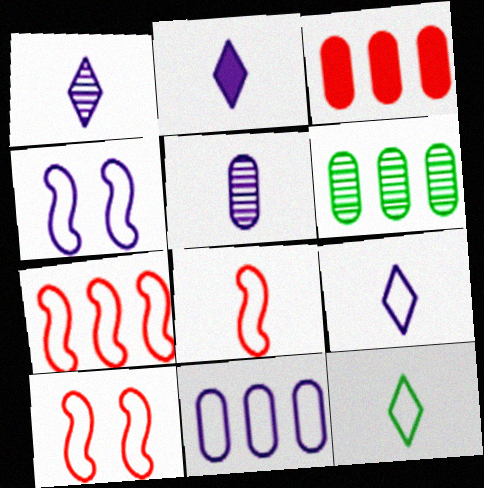[[1, 2, 9], 
[2, 6, 10], 
[3, 6, 11], 
[4, 9, 11], 
[7, 8, 10], 
[10, 11, 12]]